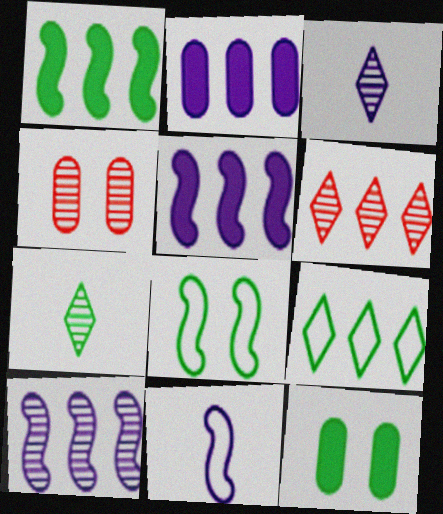[[4, 7, 10], 
[6, 11, 12]]